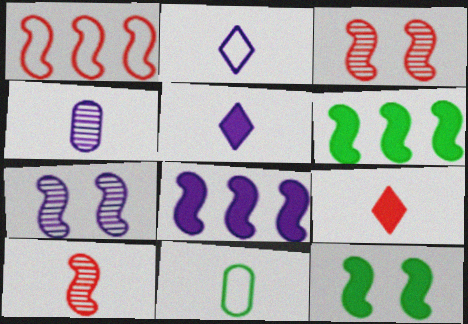[[5, 10, 11]]